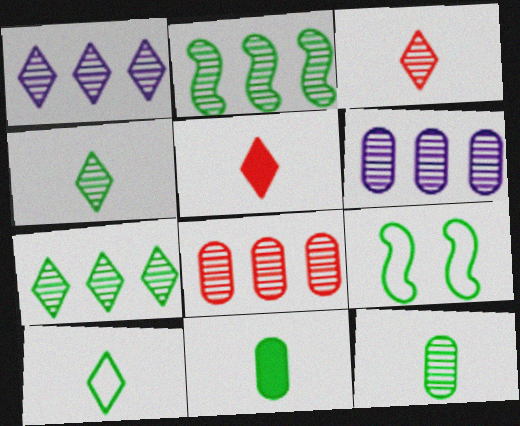[[1, 2, 8], 
[5, 6, 9], 
[7, 9, 11]]